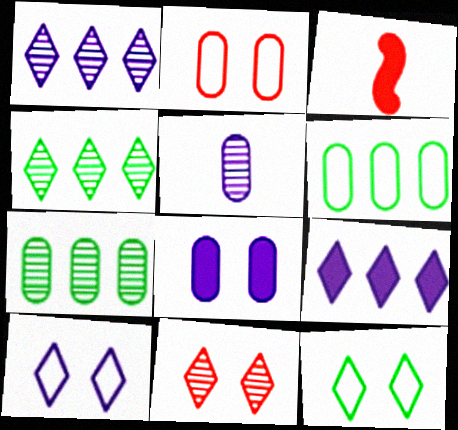[[3, 7, 10]]